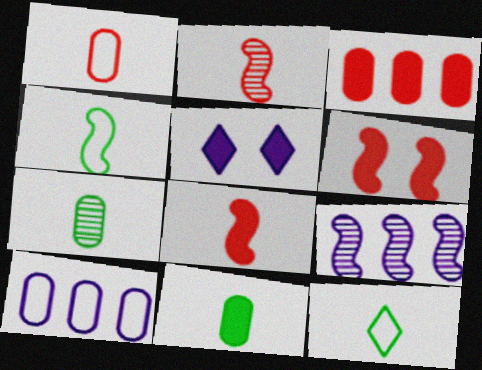[[4, 6, 9]]